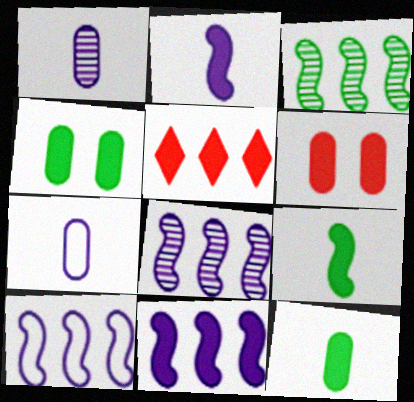[[2, 4, 5], 
[8, 10, 11]]